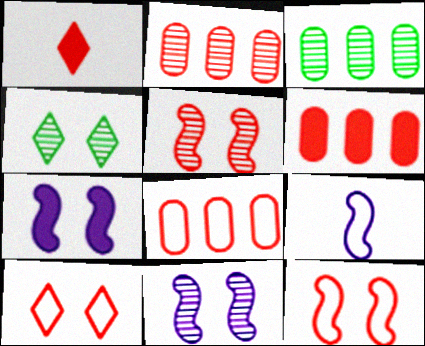[[1, 2, 12], 
[1, 5, 8], 
[2, 6, 8], 
[4, 6, 9]]